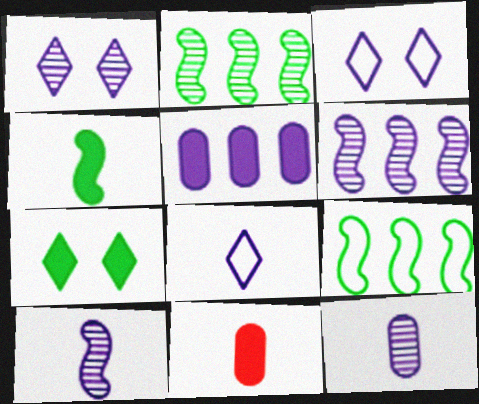[[1, 6, 12], 
[1, 9, 11], 
[2, 3, 11], 
[3, 5, 10]]